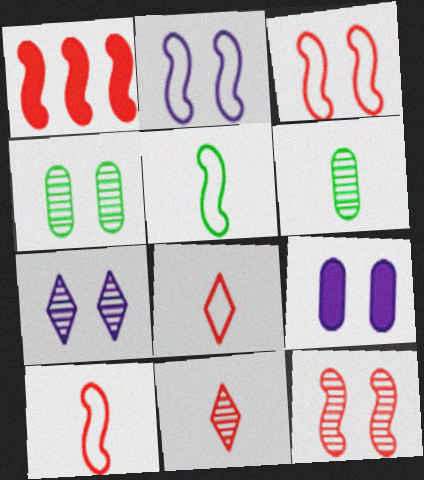[[1, 10, 12], 
[2, 7, 9], 
[4, 7, 12]]